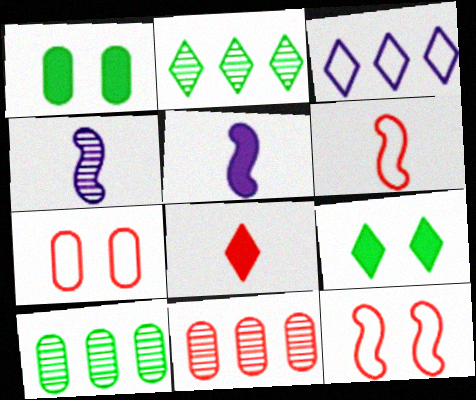[[2, 5, 7], 
[8, 11, 12]]